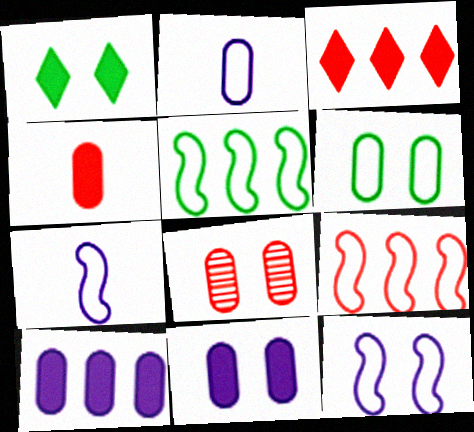[[1, 8, 12], 
[6, 8, 11]]